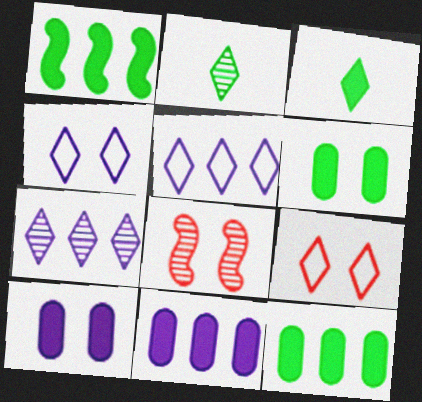[[1, 3, 6], 
[3, 7, 9], 
[4, 6, 8]]